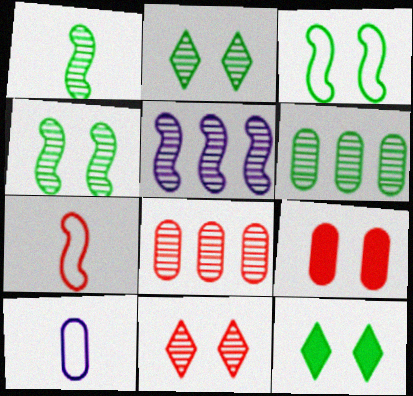[[1, 2, 6], 
[6, 9, 10]]